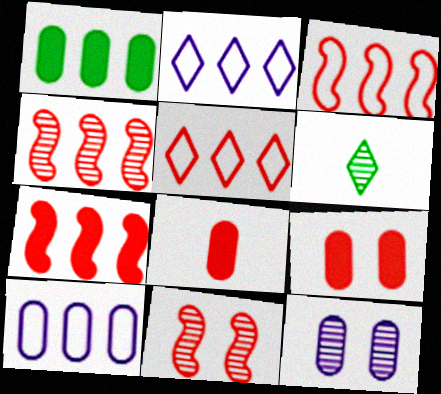[[1, 2, 4], 
[3, 4, 7], 
[4, 6, 12], 
[5, 8, 11]]